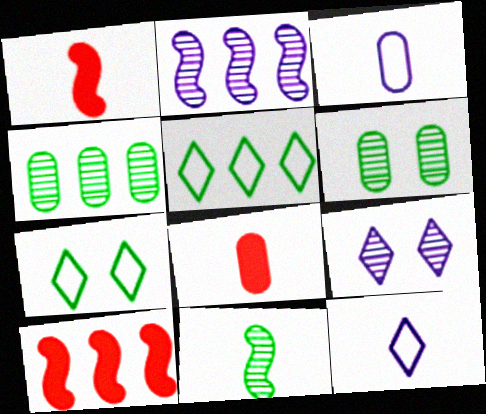[[2, 7, 8], 
[6, 10, 12], 
[8, 11, 12]]